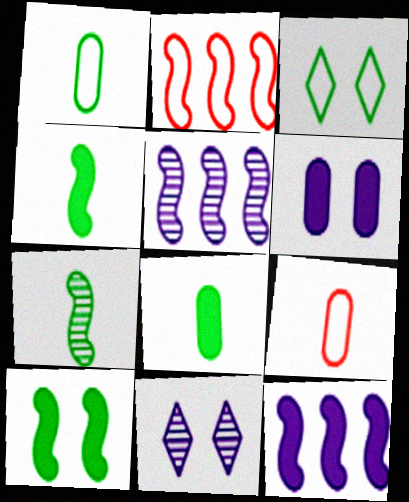[[2, 8, 11]]